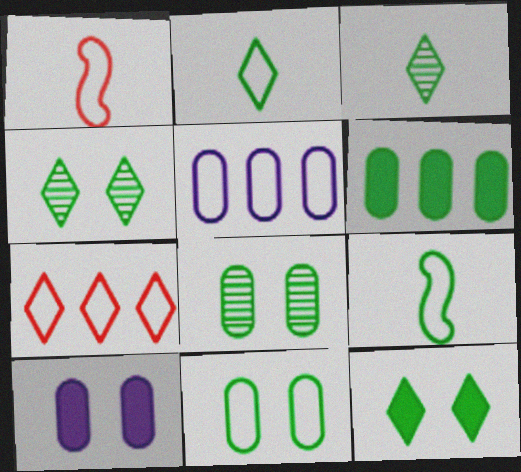[[4, 6, 9]]